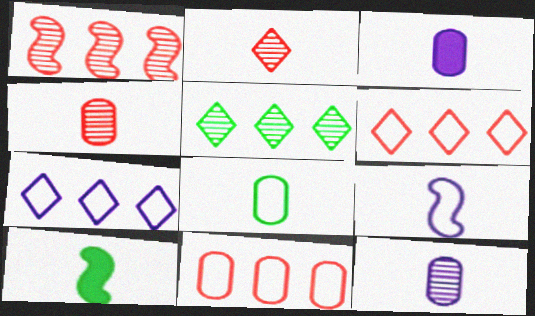[[3, 4, 8]]